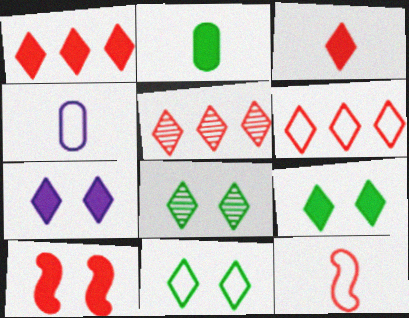[[1, 5, 6], 
[8, 9, 11]]